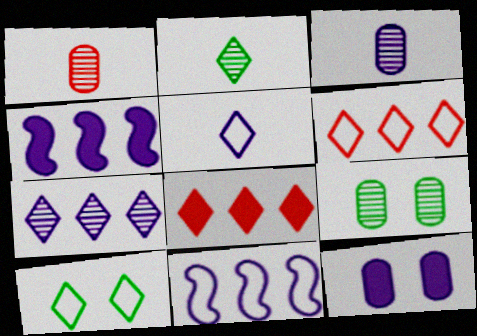[[1, 4, 10], 
[5, 6, 10]]